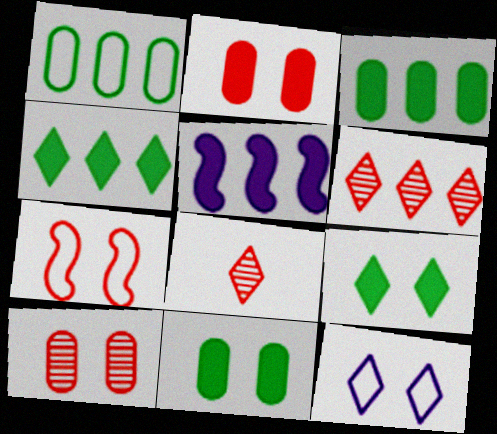[[1, 5, 6], 
[4, 8, 12]]